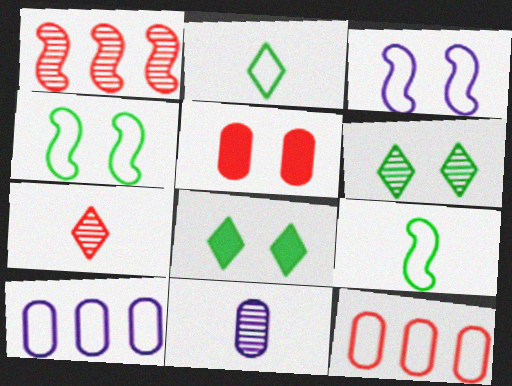[[1, 6, 11], 
[2, 3, 12], 
[3, 5, 6]]